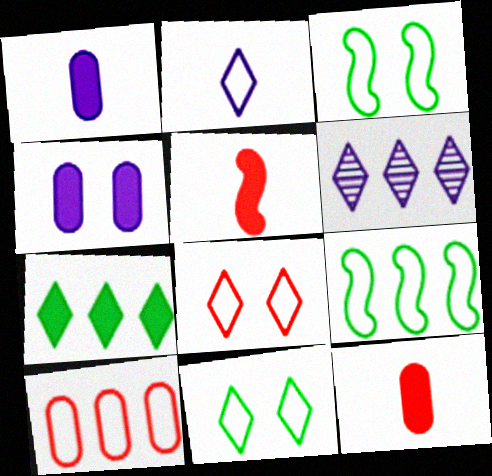[[2, 3, 10], 
[3, 6, 12], 
[4, 5, 7]]